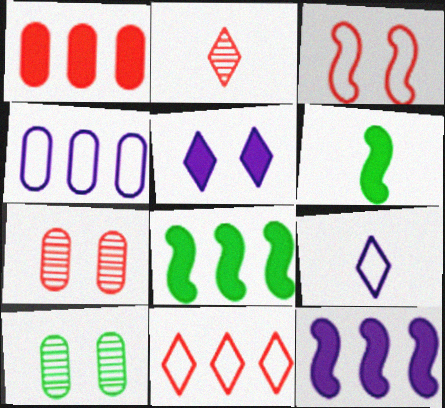[[1, 2, 3], 
[1, 5, 6], 
[3, 5, 10], 
[7, 8, 9]]